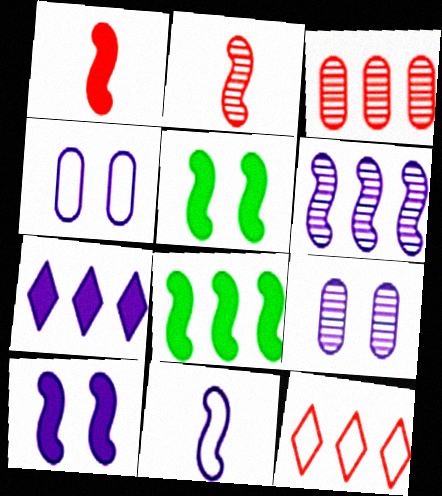[[1, 8, 10], 
[6, 10, 11], 
[7, 9, 11]]